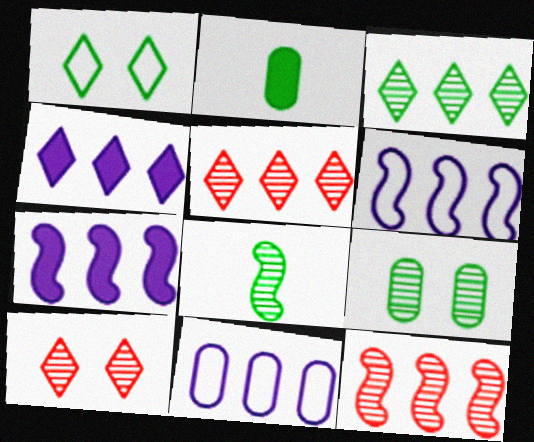[[2, 6, 10], 
[3, 8, 9]]